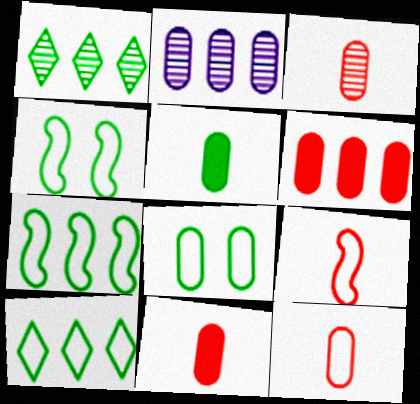[[1, 4, 5], 
[2, 8, 11], 
[3, 11, 12]]